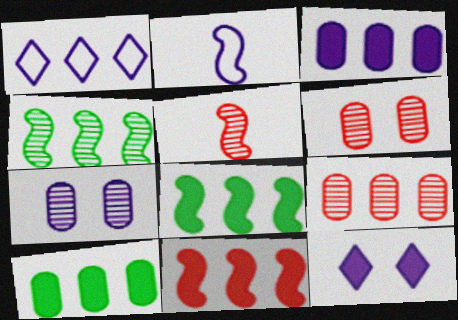[[1, 8, 9]]